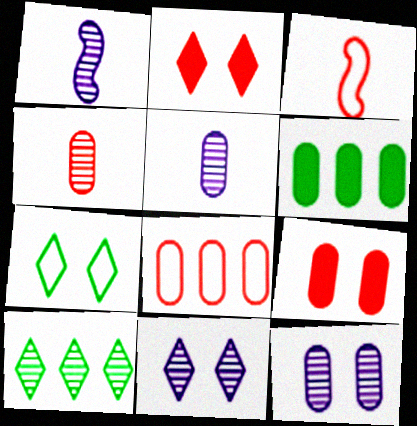[[2, 7, 11], 
[3, 6, 11], 
[4, 8, 9]]